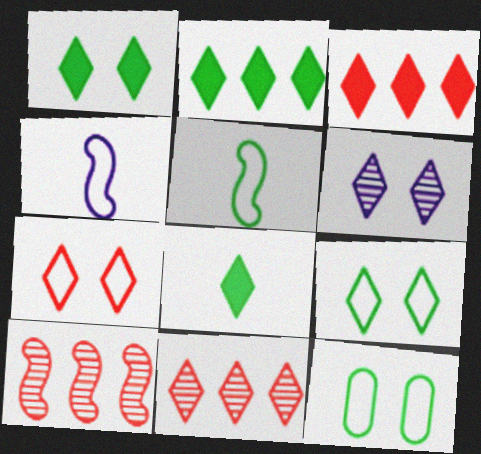[[1, 2, 8], 
[1, 6, 7]]